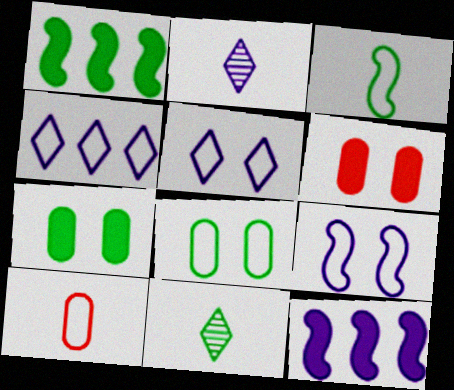[[1, 8, 11]]